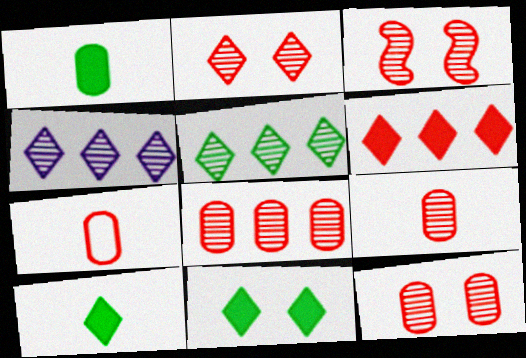[[2, 3, 12], 
[3, 6, 7], 
[8, 9, 12]]